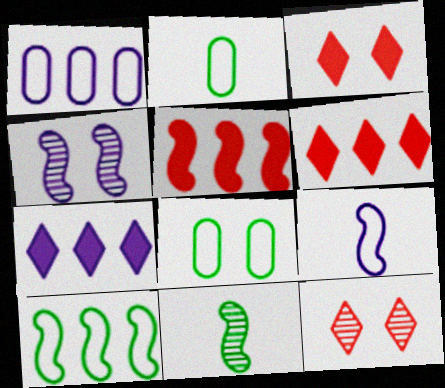[[1, 3, 11], 
[2, 4, 6], 
[3, 4, 8]]